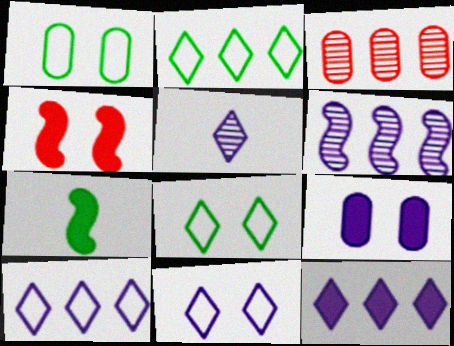[[3, 7, 11], 
[5, 11, 12]]